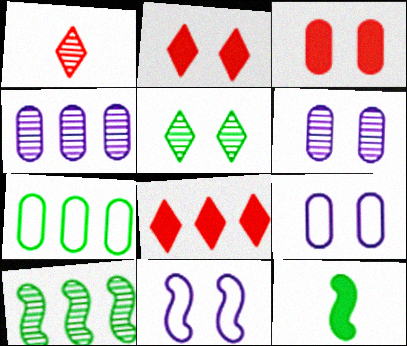[[1, 6, 10], 
[3, 5, 11], 
[5, 7, 12]]